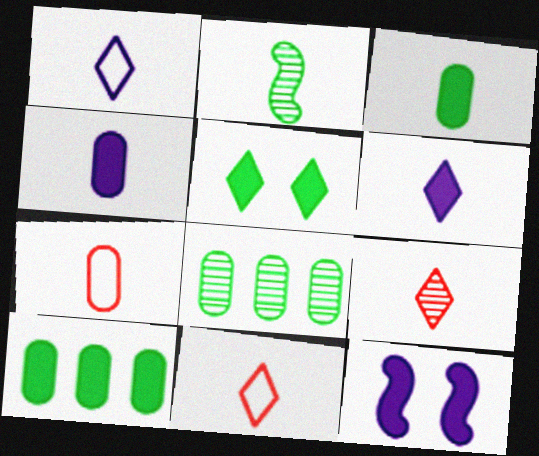[[2, 4, 11], 
[2, 6, 7], 
[8, 11, 12]]